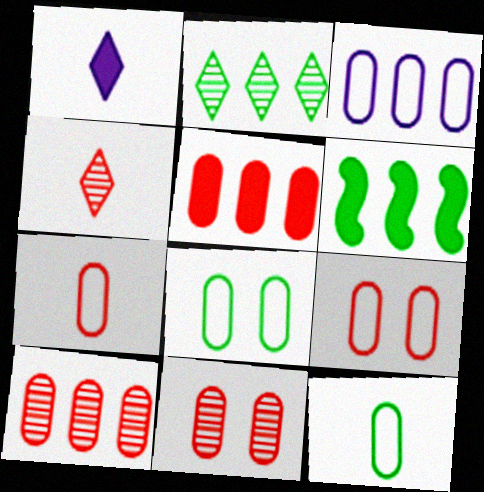[[3, 7, 8], 
[3, 9, 12], 
[5, 7, 11]]